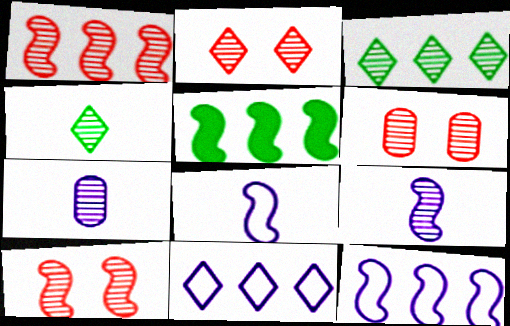[[1, 5, 12], 
[2, 6, 10], 
[3, 6, 9], 
[3, 7, 10], 
[5, 8, 10]]